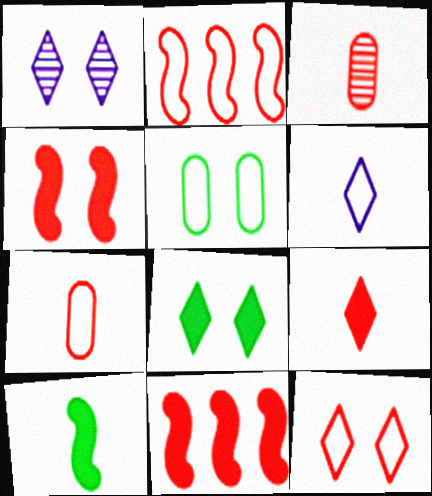[[1, 4, 5], 
[1, 8, 12], 
[2, 5, 6], 
[2, 7, 12], 
[3, 6, 10], 
[3, 11, 12]]